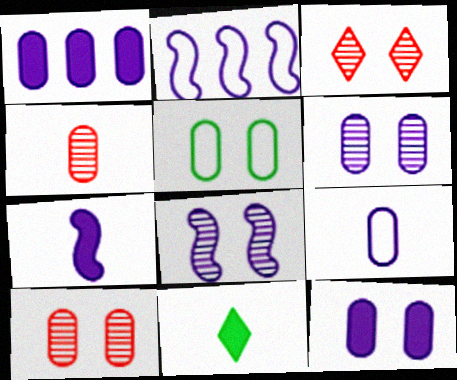[[1, 4, 5], 
[1, 6, 9], 
[2, 7, 8], 
[2, 10, 11], 
[5, 10, 12]]